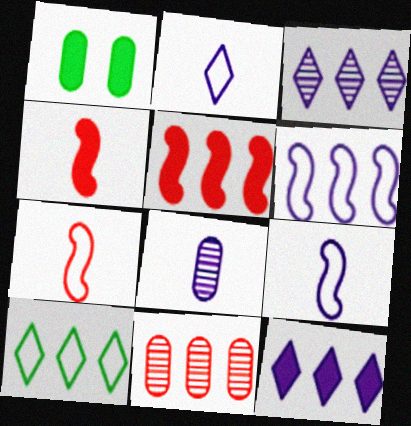[[1, 3, 7], 
[1, 4, 12]]